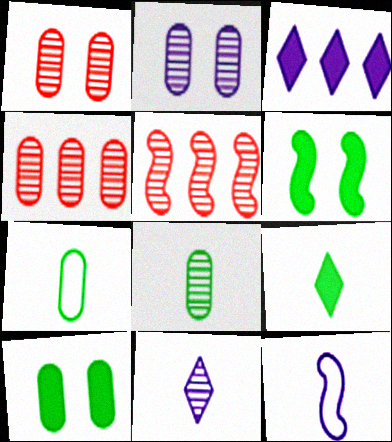[[2, 3, 12], 
[2, 4, 8], 
[5, 6, 12]]